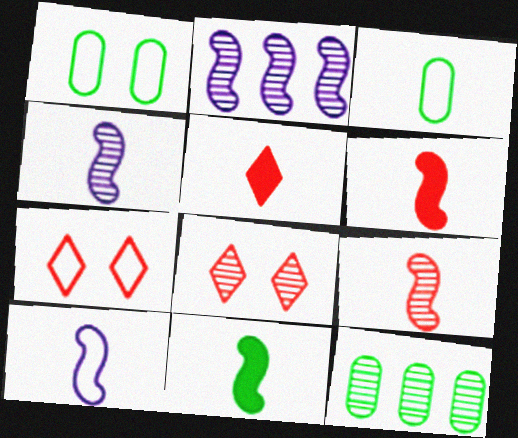[[1, 2, 5], 
[3, 4, 5], 
[4, 8, 12], 
[9, 10, 11]]